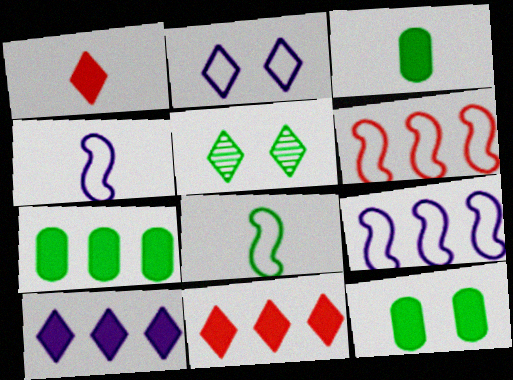[[3, 7, 12], 
[5, 7, 8]]